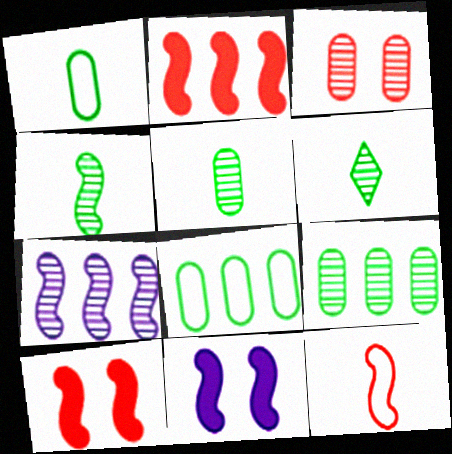[[3, 6, 7], 
[4, 5, 6]]